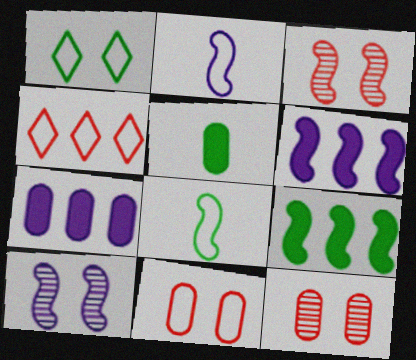[[2, 3, 9], 
[2, 6, 10], 
[3, 6, 8], 
[4, 5, 10]]